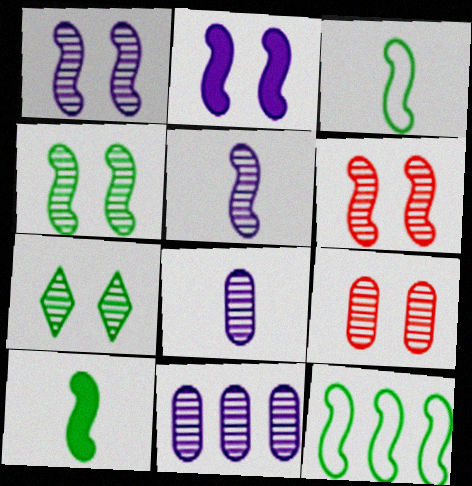[[1, 4, 6], 
[1, 7, 9], 
[4, 10, 12]]